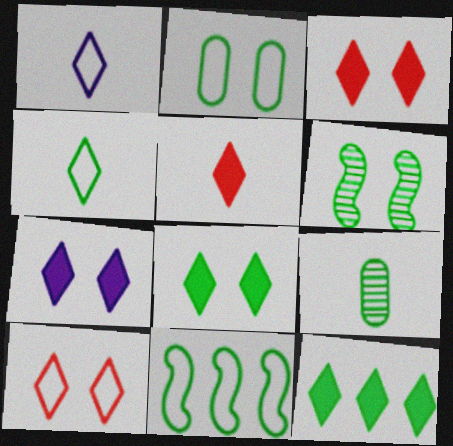[[2, 4, 11], 
[2, 6, 8], 
[3, 7, 8], 
[5, 7, 12], 
[8, 9, 11]]